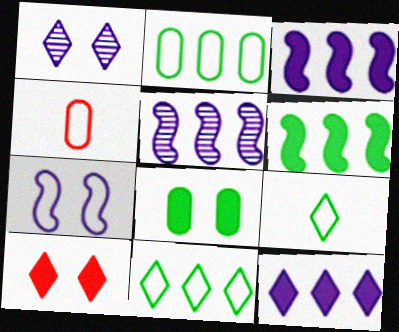[[1, 4, 6], 
[4, 7, 11]]